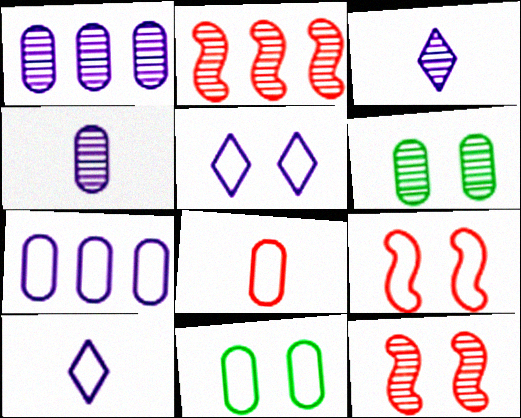[[2, 3, 6], 
[5, 9, 11], 
[7, 8, 11]]